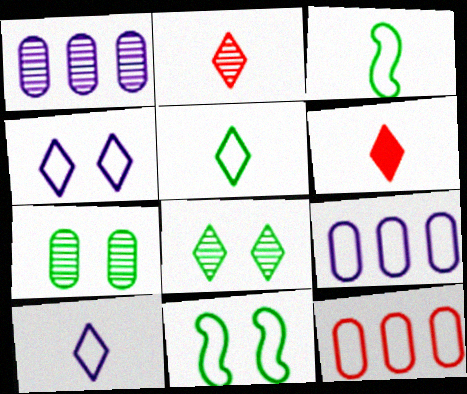[[1, 6, 11], 
[3, 4, 12], 
[10, 11, 12]]